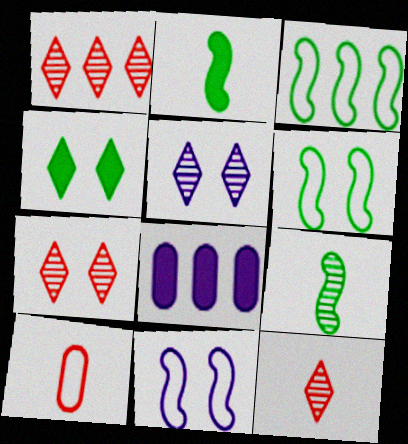[[1, 3, 8], 
[1, 7, 12], 
[6, 8, 12]]